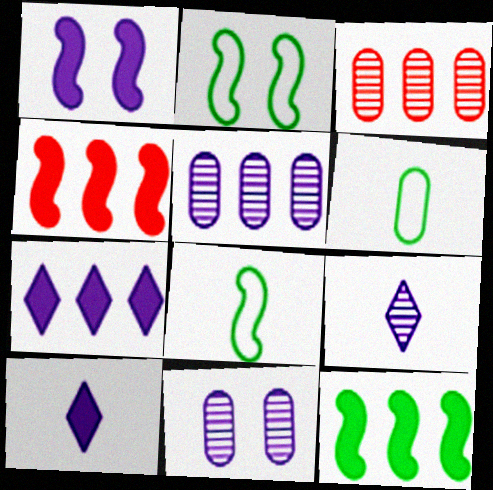[[2, 3, 10]]